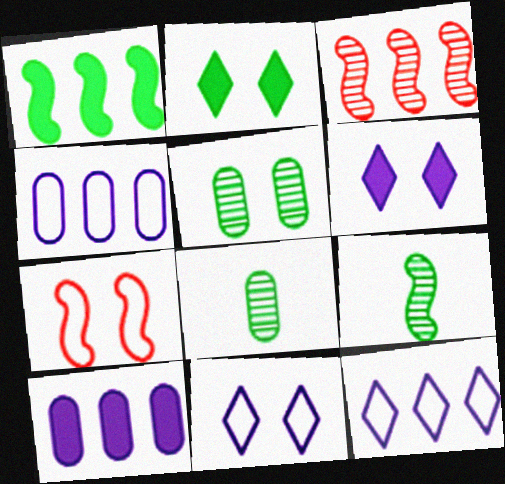[[5, 6, 7]]